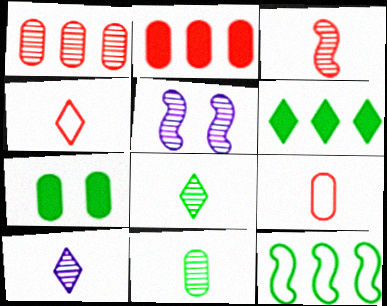[[1, 5, 8], 
[3, 10, 11], 
[5, 6, 9], 
[7, 8, 12]]